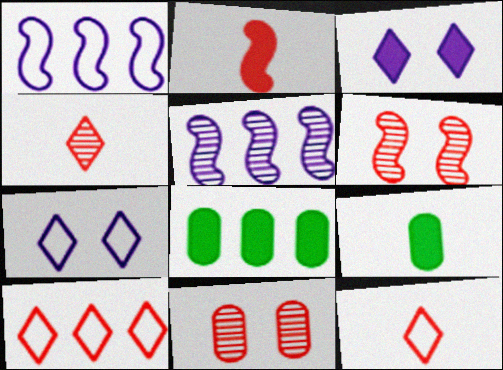[[2, 3, 8], 
[2, 10, 11], 
[5, 8, 10]]